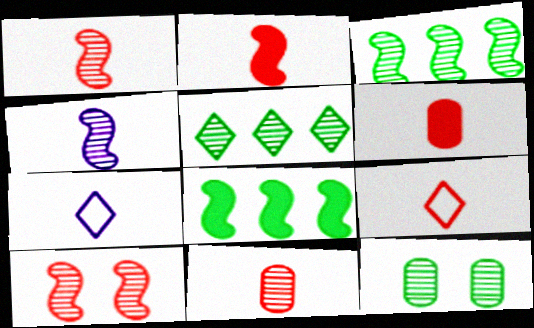[[1, 6, 9], 
[2, 9, 11], 
[3, 4, 10]]